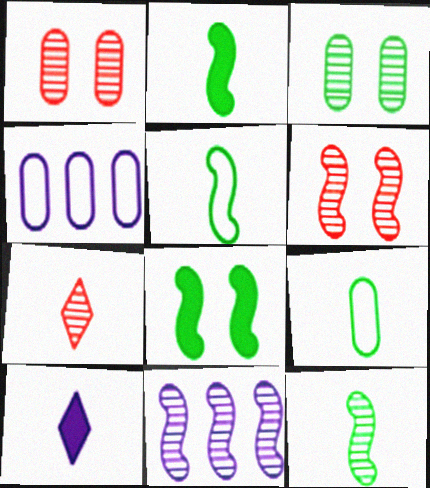[[2, 5, 12], 
[3, 7, 11], 
[4, 7, 8], 
[6, 11, 12]]